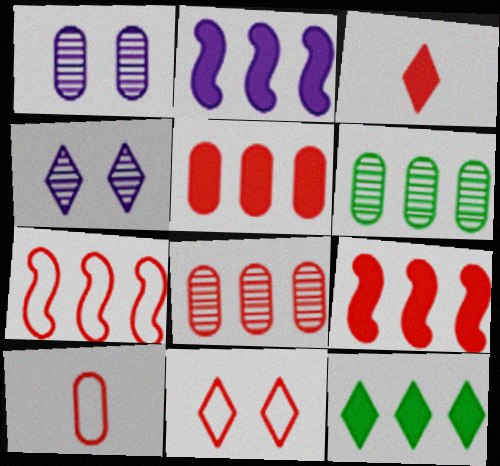[[2, 5, 12], 
[7, 10, 11]]